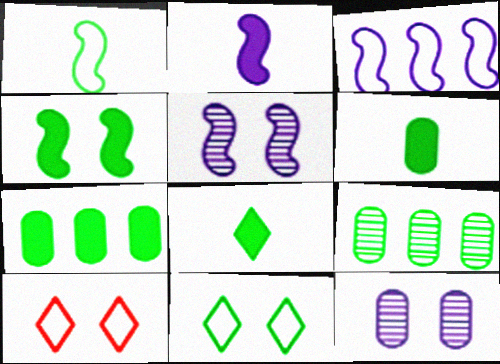[[2, 3, 5], 
[2, 9, 10], 
[4, 7, 8], 
[4, 10, 12]]